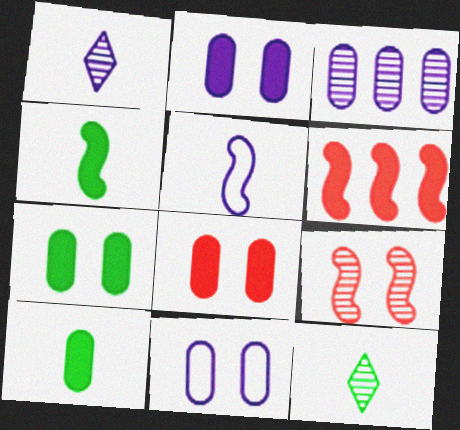[[2, 7, 8], 
[3, 9, 12], 
[6, 11, 12]]